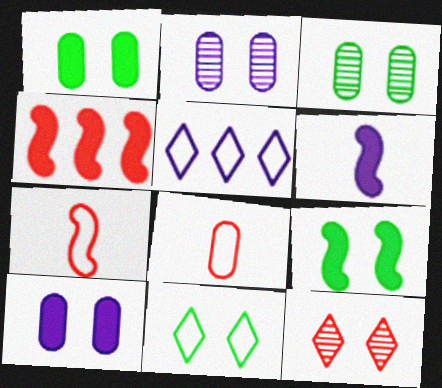[[2, 5, 6], 
[3, 9, 11], 
[4, 6, 9], 
[4, 8, 12]]